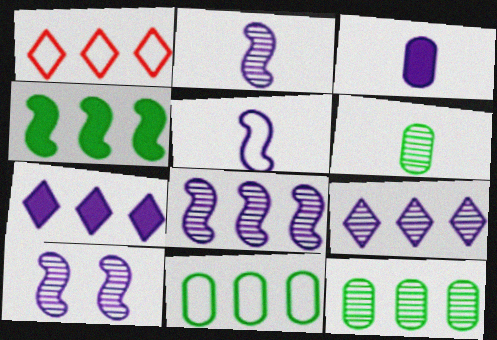[[2, 8, 10]]